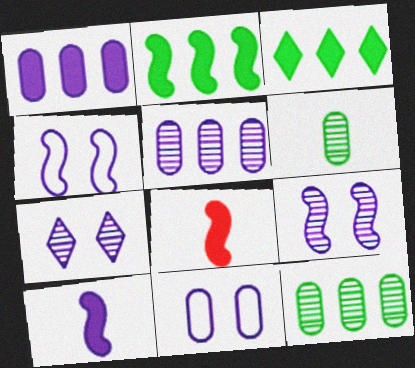[]